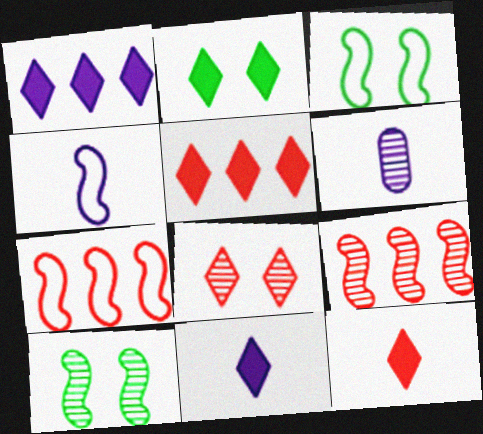[[1, 2, 12], 
[2, 5, 11], 
[2, 6, 7], 
[3, 4, 7], 
[3, 5, 6], 
[4, 6, 11]]